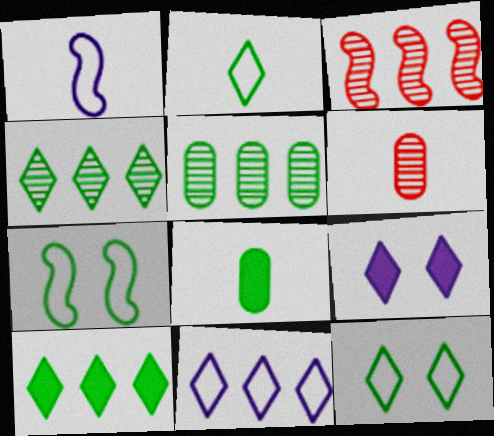[[4, 7, 8]]